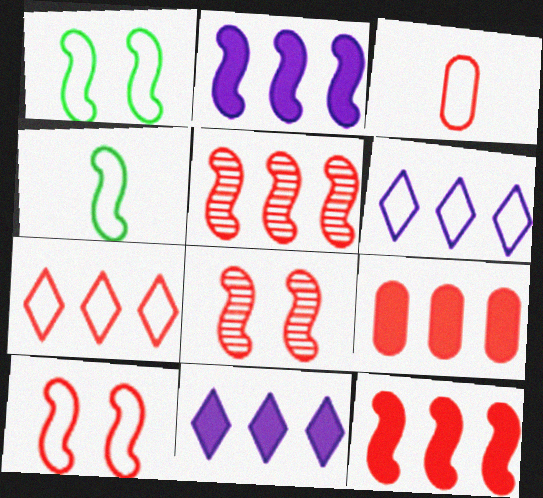[[1, 3, 6], 
[2, 4, 8], 
[3, 7, 10], 
[5, 7, 9]]